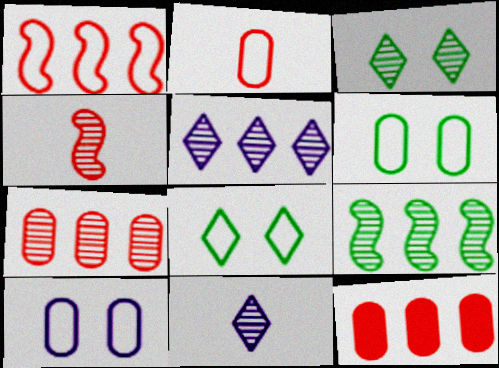[[5, 7, 9]]